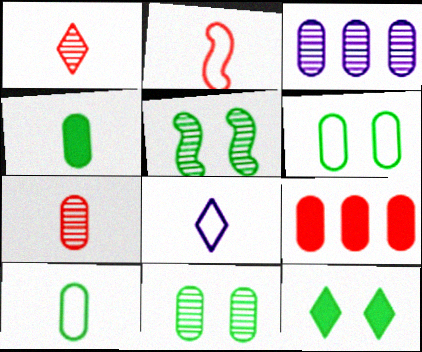[[1, 3, 5], 
[2, 3, 12], 
[2, 8, 10], 
[3, 7, 11], 
[5, 6, 12], 
[5, 8, 9]]